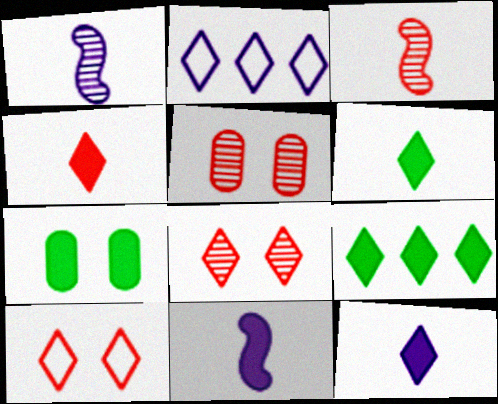[[2, 3, 7], 
[2, 6, 8], 
[4, 6, 12]]